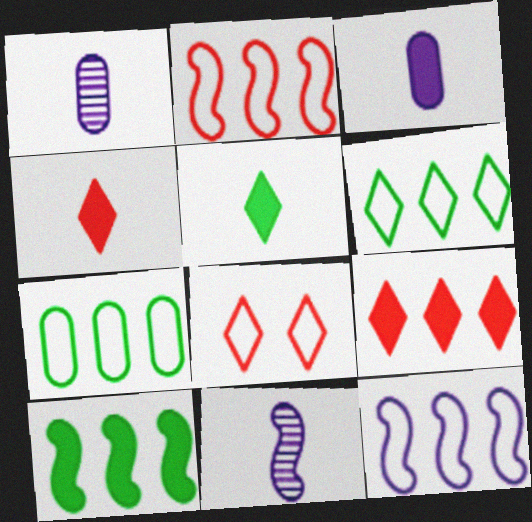[[1, 8, 10]]